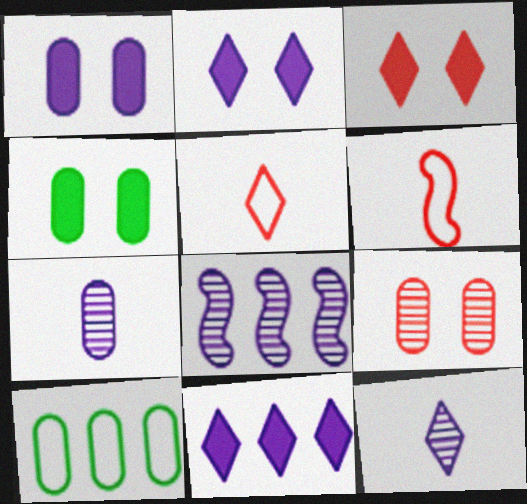[[4, 5, 8]]